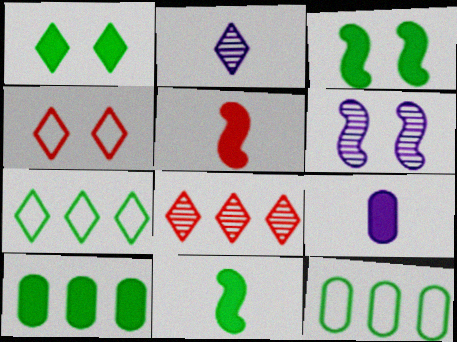[[1, 10, 11]]